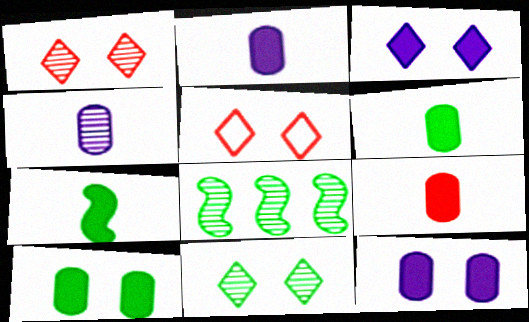[[1, 4, 8], 
[2, 5, 8], 
[2, 6, 9], 
[3, 5, 11]]